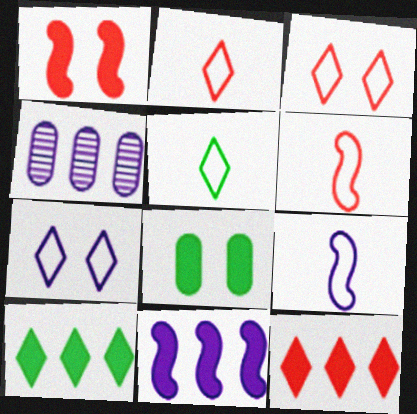[[1, 4, 5]]